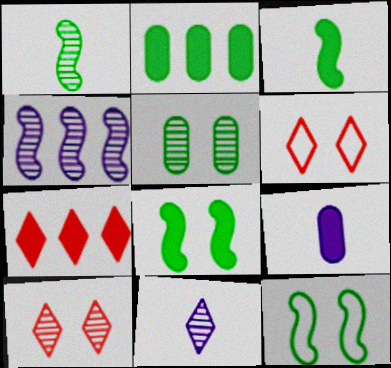[[7, 8, 9]]